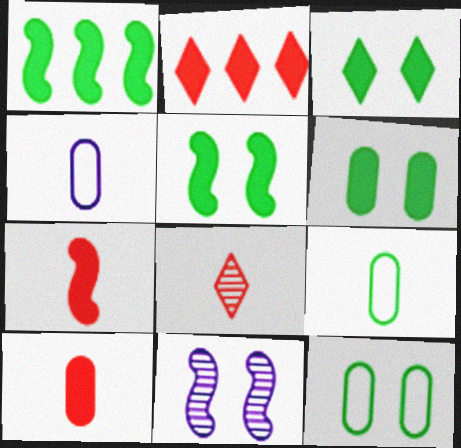[[2, 9, 11], 
[3, 5, 6]]